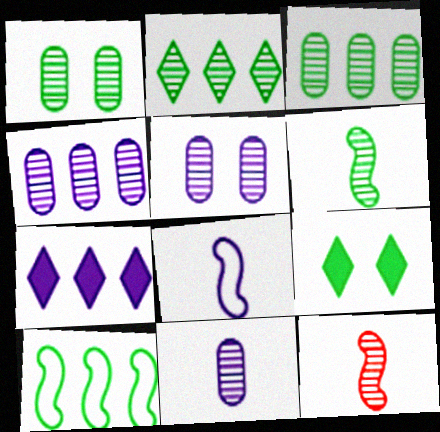[[1, 2, 6], 
[2, 5, 12], 
[4, 5, 11], 
[5, 7, 8]]